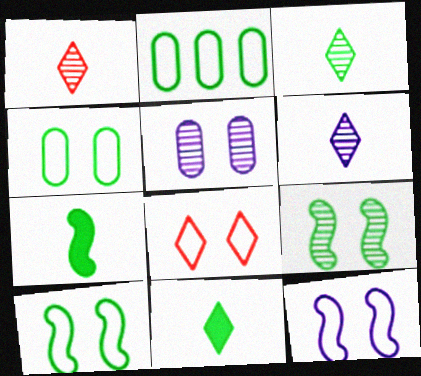[[1, 3, 6], 
[2, 9, 11], 
[4, 8, 12]]